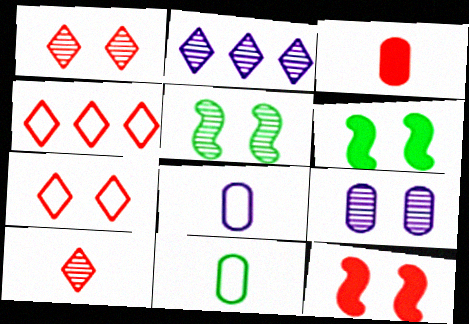[[1, 5, 9], 
[2, 11, 12], 
[6, 7, 9]]